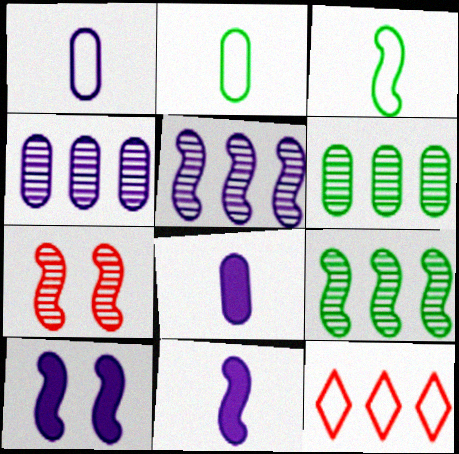[]